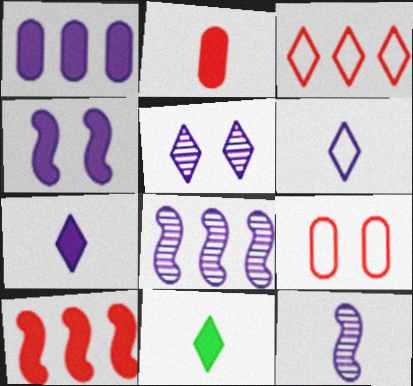[[1, 4, 7], 
[3, 5, 11], 
[8, 9, 11]]